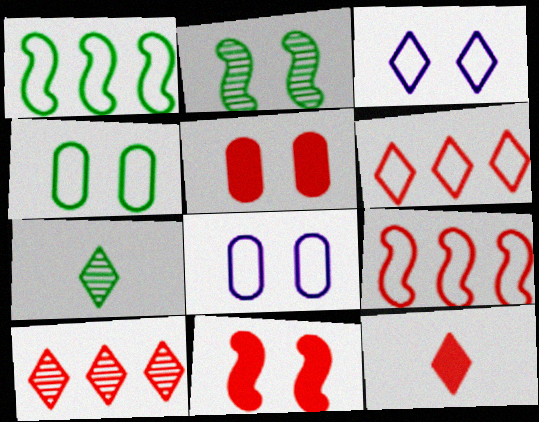[[2, 3, 5]]